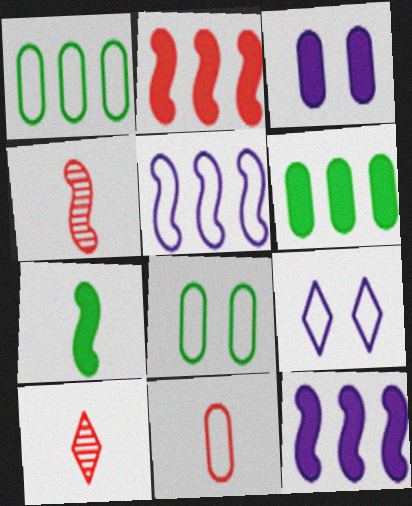[[4, 6, 9], 
[8, 10, 12]]